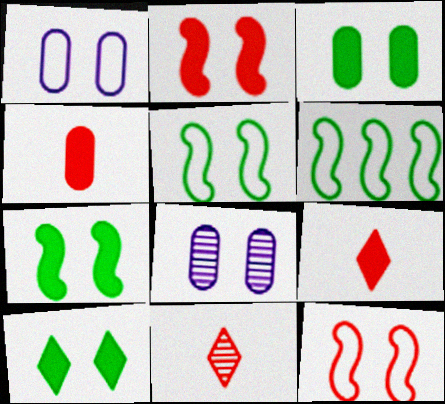[[3, 7, 10], 
[6, 8, 9], 
[8, 10, 12]]